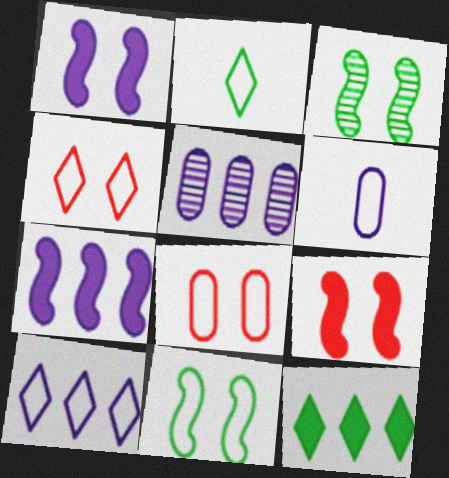[[2, 4, 10], 
[2, 5, 9], 
[5, 7, 10]]